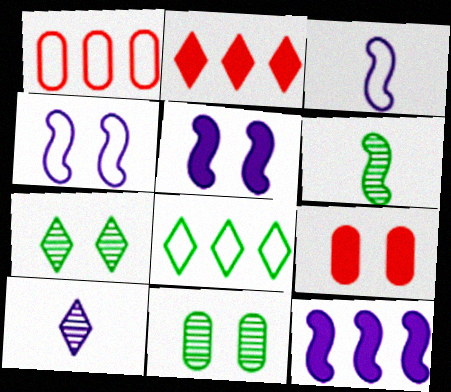[[2, 3, 11], 
[4, 7, 9]]